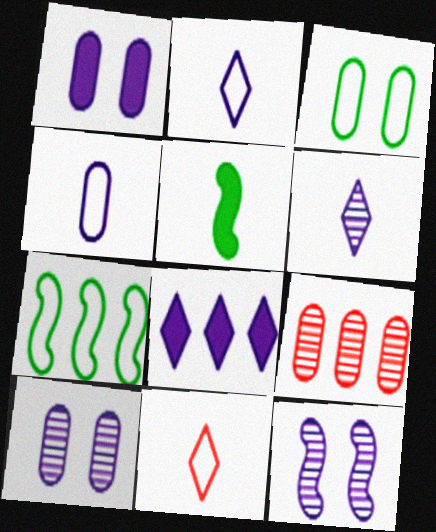[[4, 8, 12], 
[7, 8, 9]]